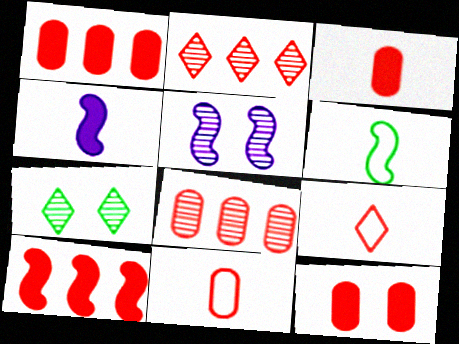[[1, 3, 12], 
[5, 6, 10], 
[8, 11, 12]]